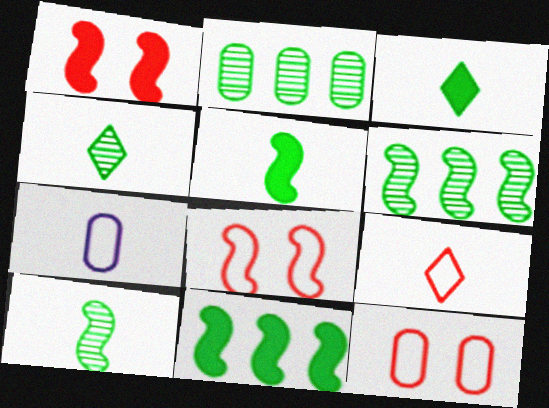[]